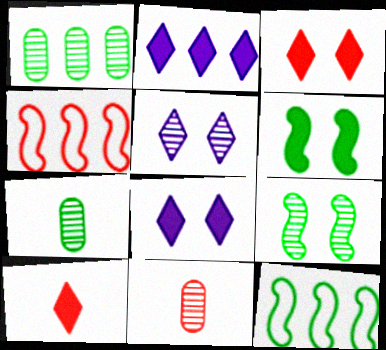[[1, 2, 4], 
[3, 4, 11], 
[4, 7, 8], 
[8, 11, 12]]